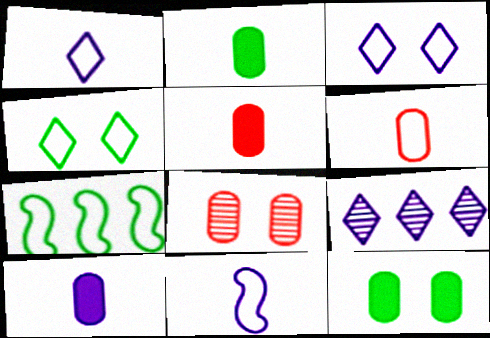[[2, 5, 10], 
[3, 6, 7]]